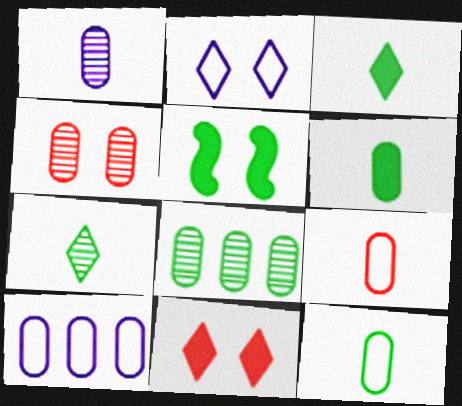[[1, 4, 8], 
[1, 6, 9], 
[2, 4, 5], 
[4, 6, 10]]